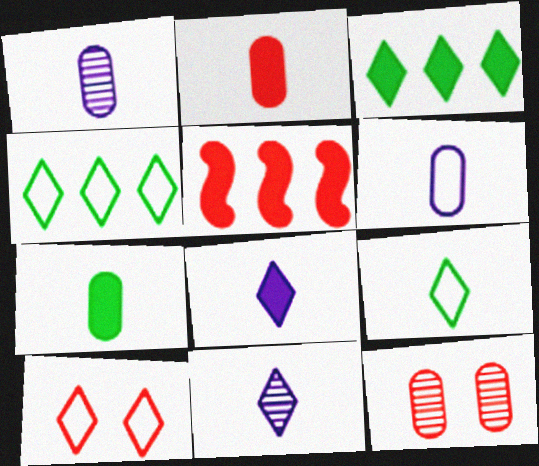[[3, 10, 11]]